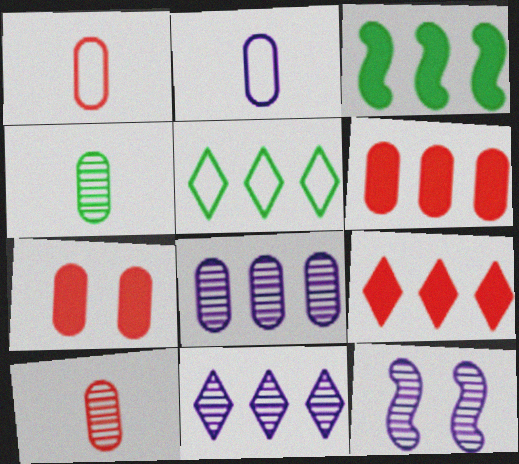[[5, 9, 11]]